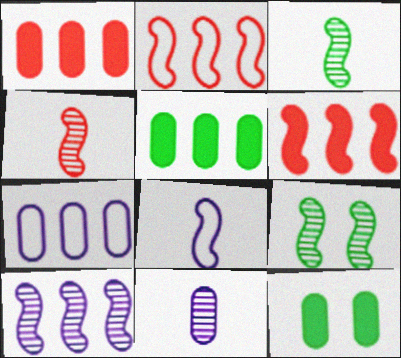[[4, 9, 10], 
[6, 8, 9]]